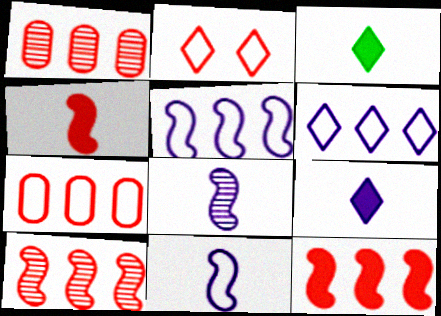[[1, 2, 4]]